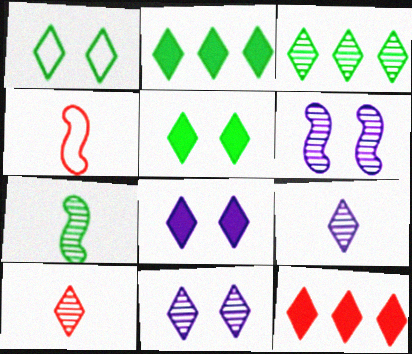[[1, 9, 12], 
[3, 10, 11]]